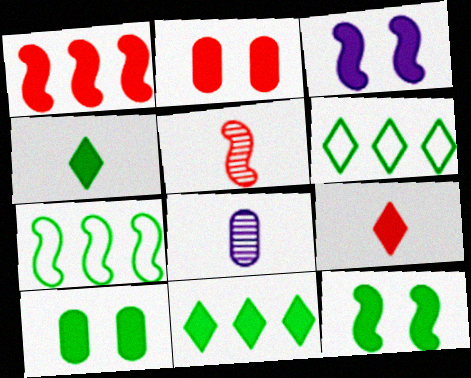[[1, 2, 9], 
[3, 5, 7]]